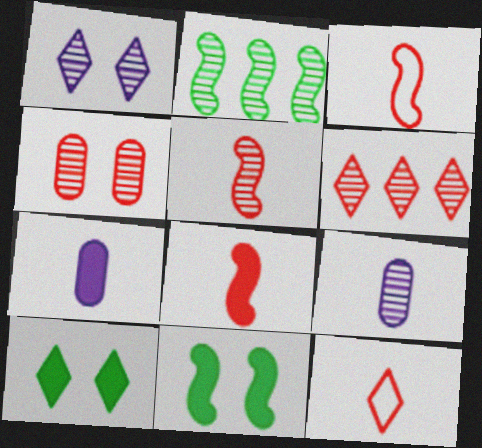[[3, 5, 8], 
[4, 5, 6]]